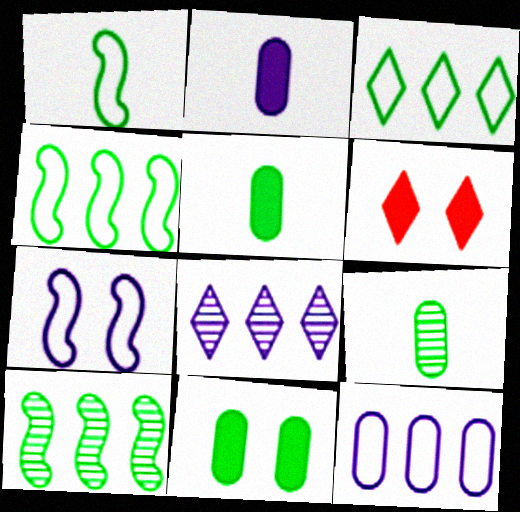[[2, 7, 8]]